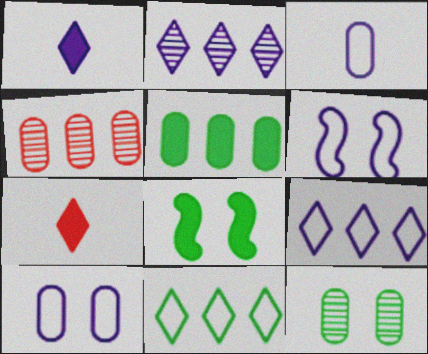[[3, 6, 9]]